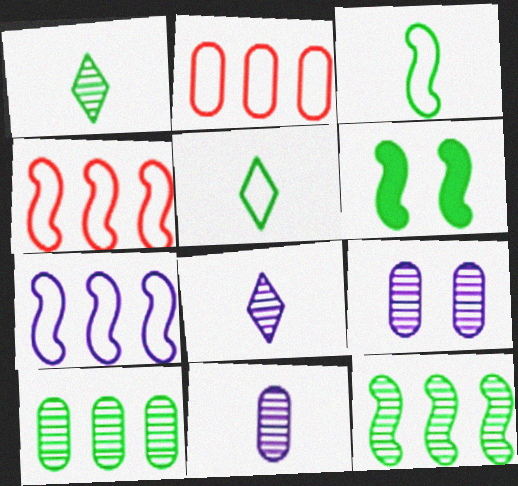[[2, 6, 8], 
[3, 6, 12], 
[5, 6, 10]]